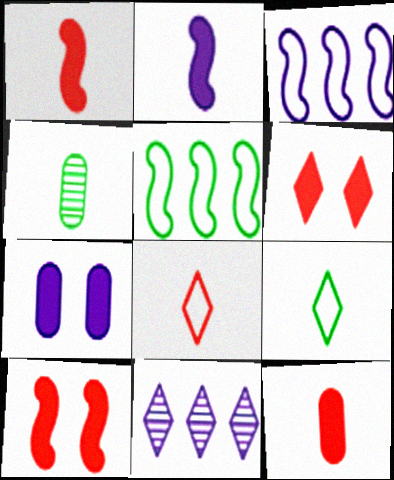[[2, 4, 8], 
[3, 4, 6], 
[6, 9, 11]]